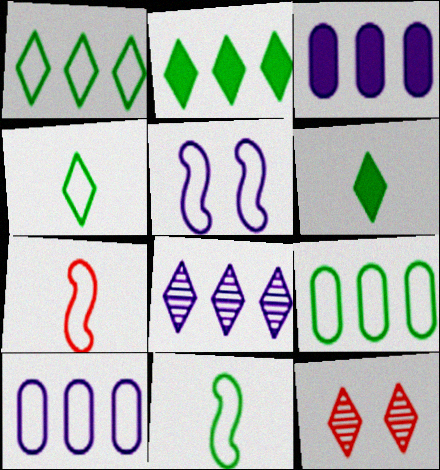[[3, 11, 12]]